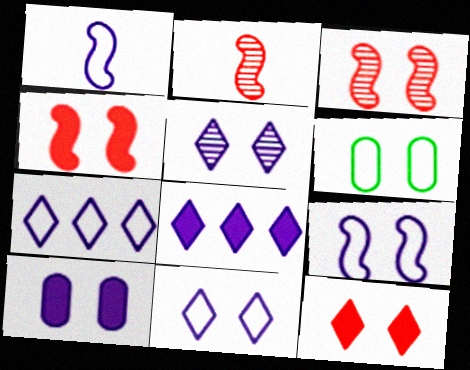[[2, 6, 8], 
[4, 5, 6], 
[5, 9, 10]]